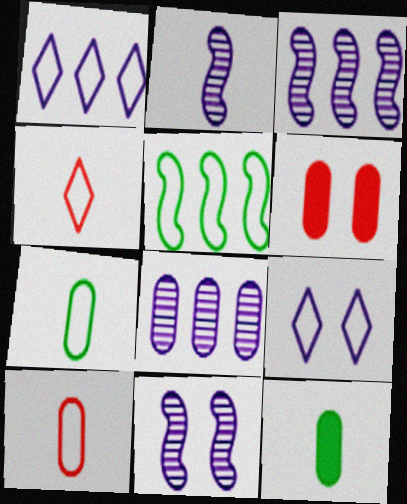[[2, 3, 11], 
[2, 4, 12], 
[5, 9, 10], 
[6, 7, 8]]